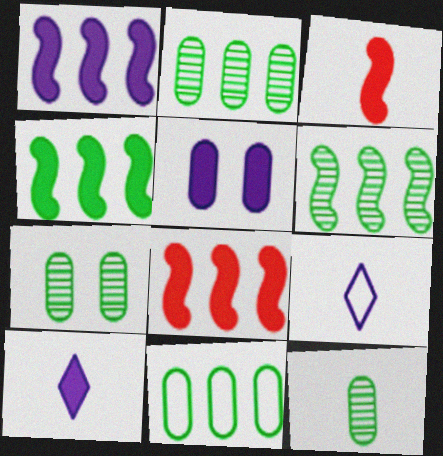[[1, 4, 8], 
[1, 5, 10], 
[2, 7, 12], 
[3, 9, 12], 
[7, 8, 9]]